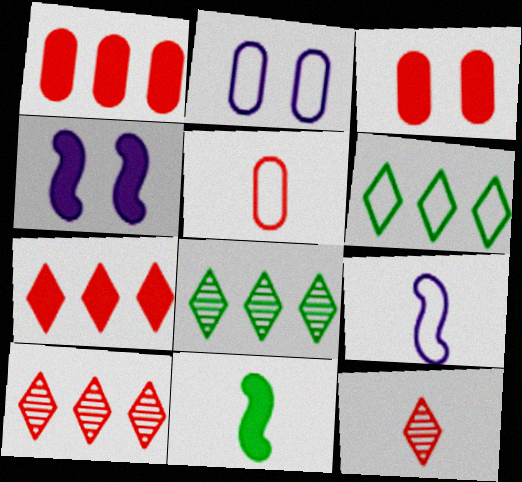[[2, 10, 11], 
[3, 8, 9], 
[4, 5, 8]]